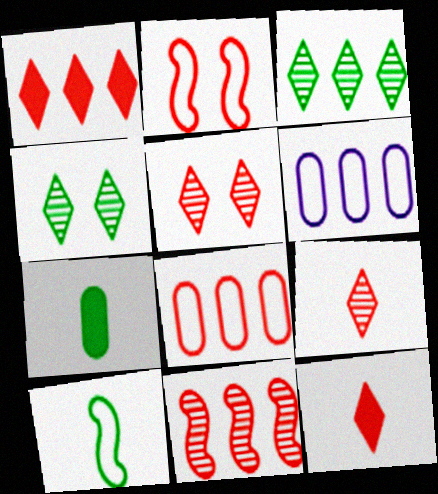[[1, 8, 11]]